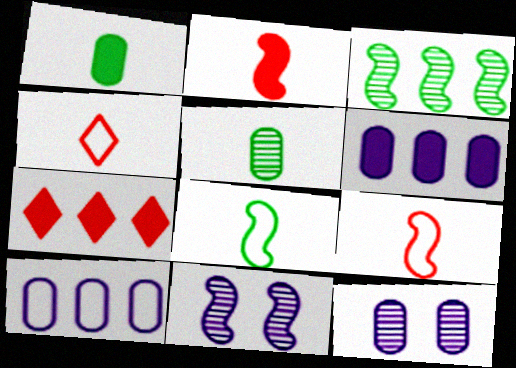[[3, 7, 10], 
[7, 8, 12]]